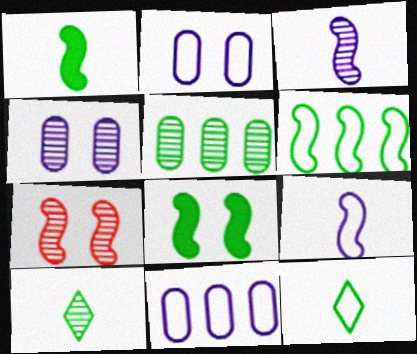[[5, 8, 12]]